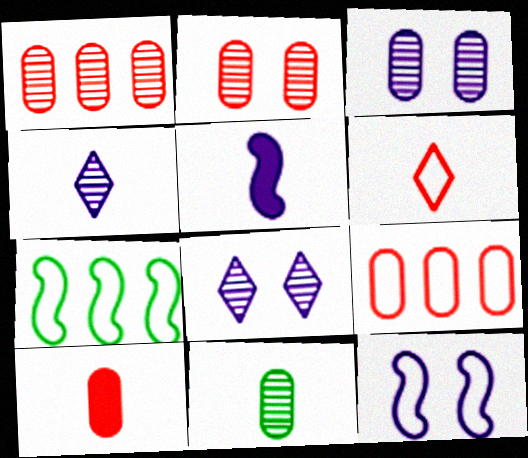[[1, 3, 11], 
[2, 9, 10], 
[5, 6, 11], 
[7, 8, 10]]